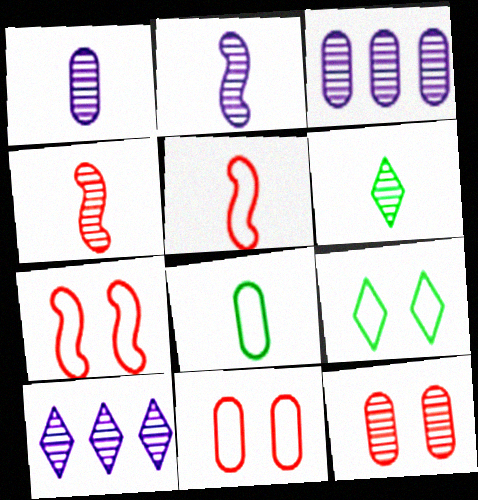[[1, 4, 6]]